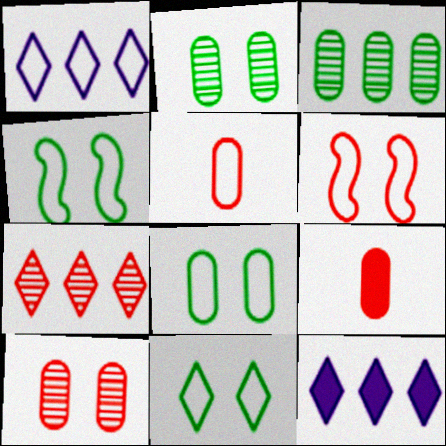[[1, 4, 5], 
[4, 8, 11], 
[6, 7, 9]]